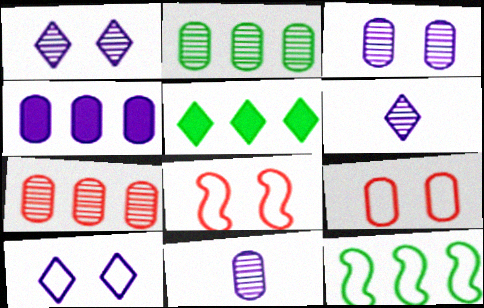[[2, 5, 12], 
[5, 8, 11]]